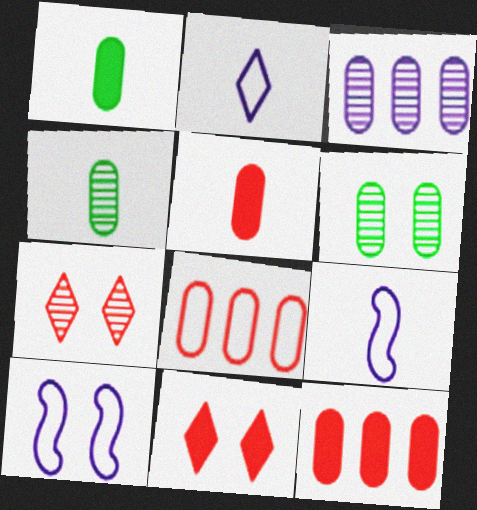[[6, 10, 11]]